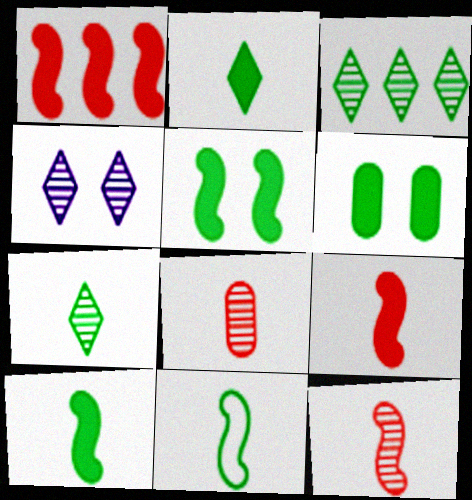[[3, 6, 11]]